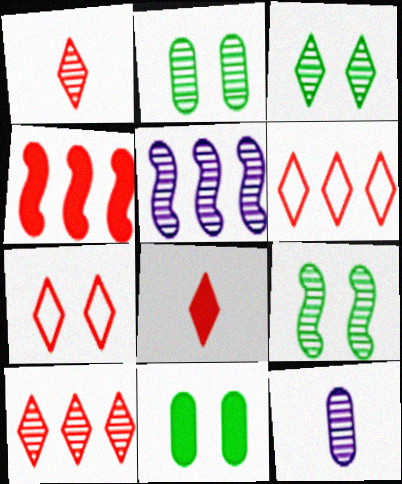[[1, 2, 5], 
[2, 3, 9], 
[7, 8, 10], 
[9, 10, 12]]